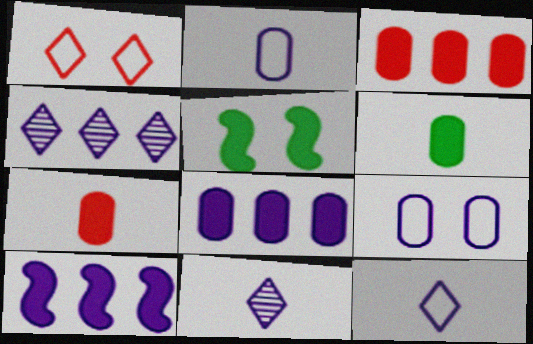[[9, 10, 11]]